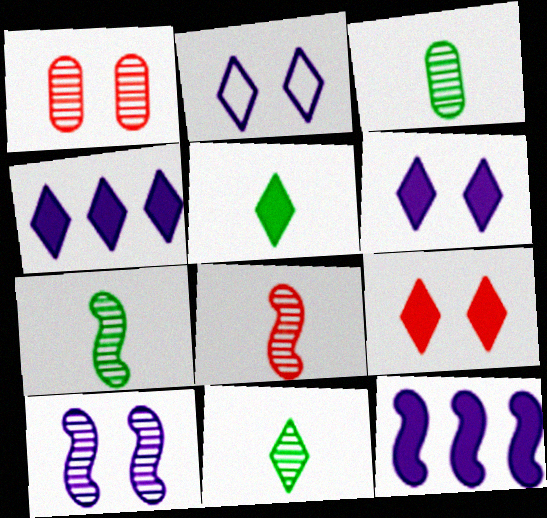[[3, 7, 11], 
[4, 5, 9]]